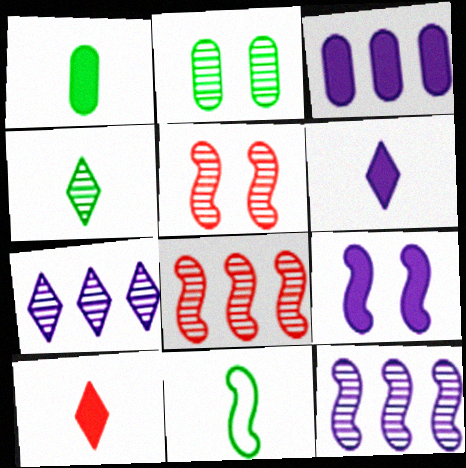[[1, 4, 11], 
[3, 6, 9], 
[8, 9, 11]]